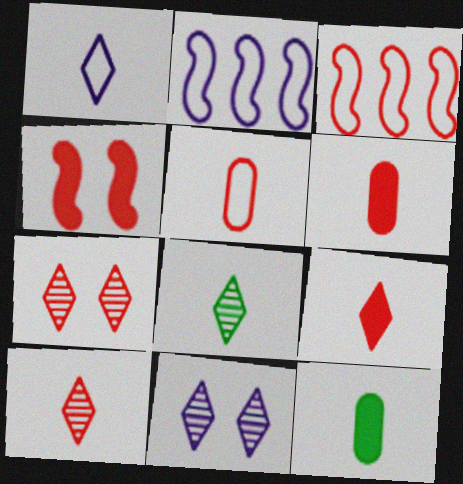[[1, 8, 9], 
[2, 7, 12], 
[3, 6, 7], 
[3, 11, 12]]